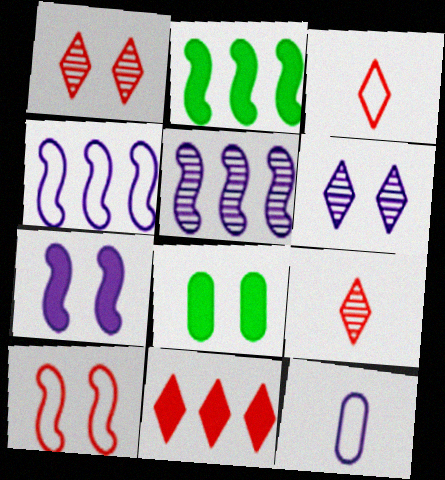[[1, 2, 12], 
[1, 3, 11], 
[3, 5, 8], 
[4, 8, 9], 
[6, 8, 10]]